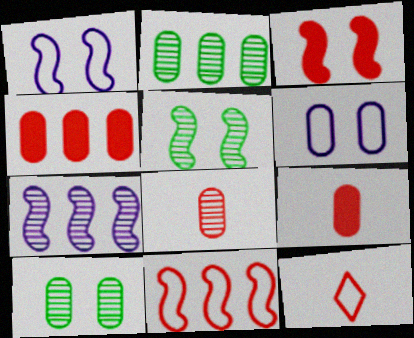[[1, 3, 5], 
[2, 6, 9]]